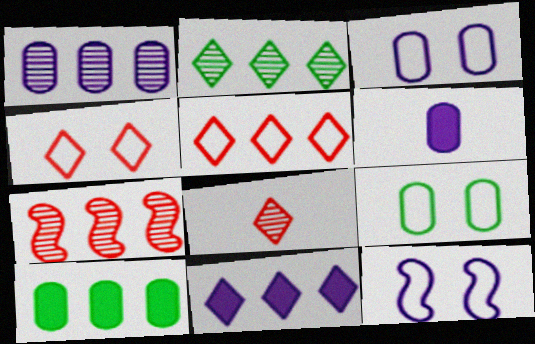[[1, 2, 7], 
[1, 3, 6], 
[2, 5, 11], 
[4, 9, 12], 
[8, 10, 12]]